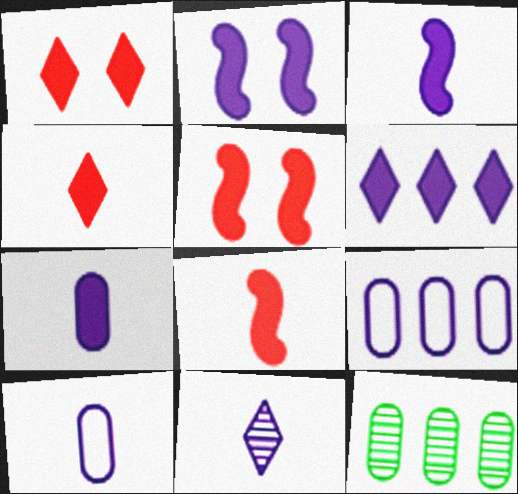[[2, 6, 7], 
[2, 9, 11], 
[3, 10, 11]]